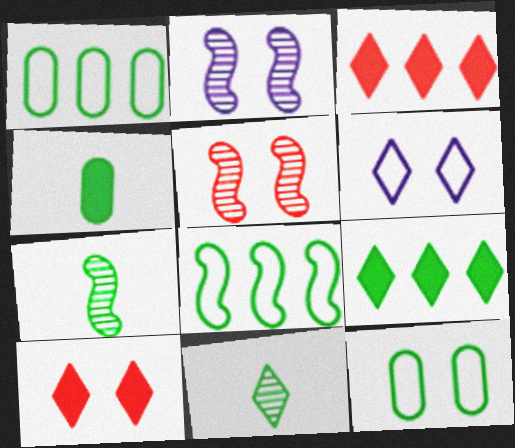[[2, 10, 12], 
[3, 6, 11], 
[7, 9, 12]]